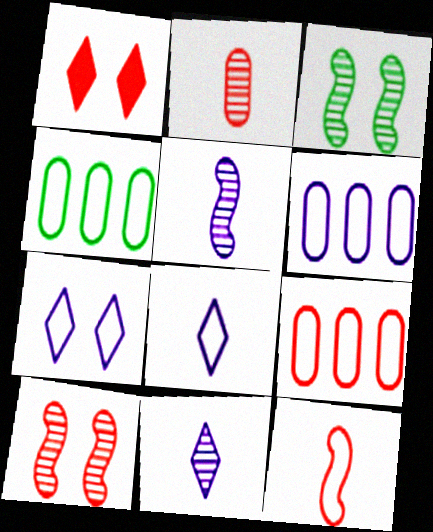[[1, 4, 5], 
[4, 6, 9], 
[4, 7, 12]]